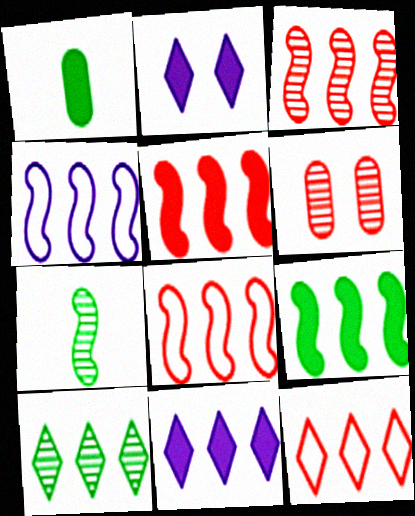[[1, 2, 5], 
[3, 4, 9], 
[3, 5, 8], 
[10, 11, 12]]